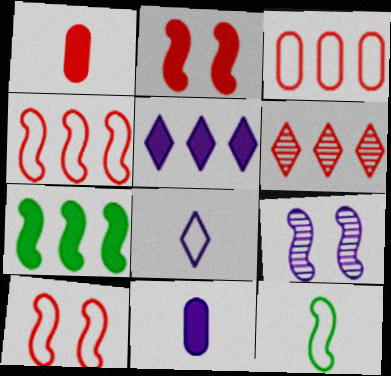[[1, 6, 10]]